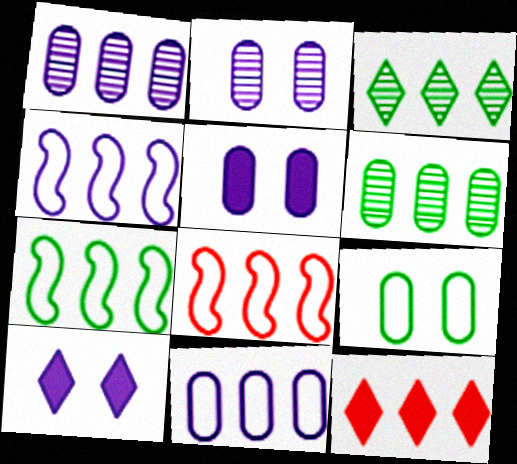[[1, 7, 12], 
[4, 6, 12], 
[4, 7, 8]]